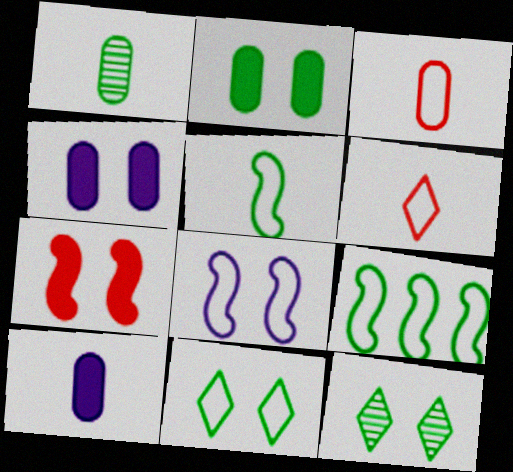[[1, 3, 10]]